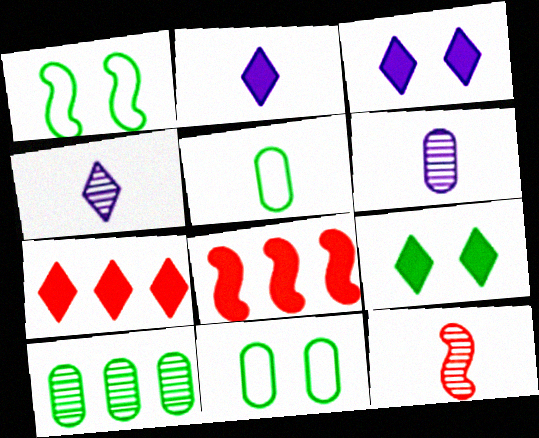[[1, 6, 7], 
[2, 5, 12], 
[2, 7, 9], 
[4, 8, 11]]